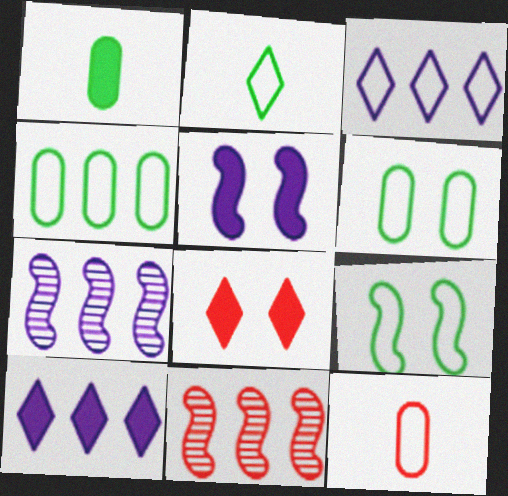[[2, 4, 9], 
[3, 9, 12], 
[4, 10, 11], 
[8, 11, 12]]